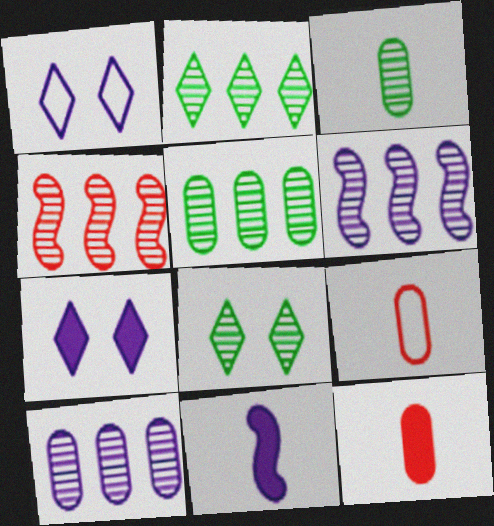[[1, 10, 11], 
[2, 4, 10]]